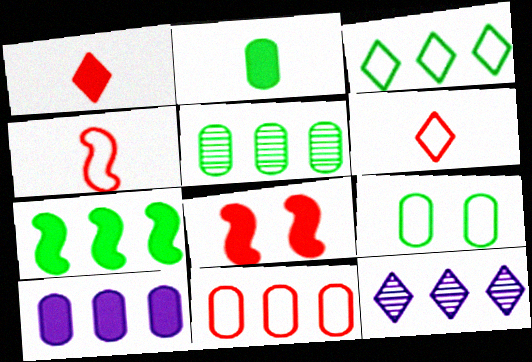[[2, 5, 9], 
[3, 5, 7], 
[5, 10, 11], 
[7, 11, 12]]